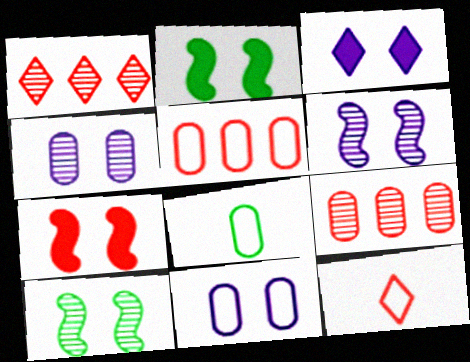[[3, 6, 11], 
[5, 8, 11], 
[7, 9, 12]]